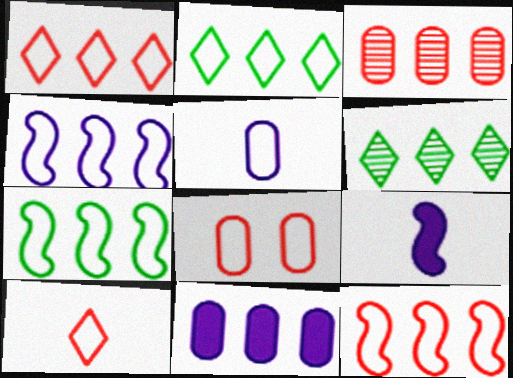[[4, 7, 12], 
[6, 8, 9], 
[6, 11, 12], 
[8, 10, 12]]